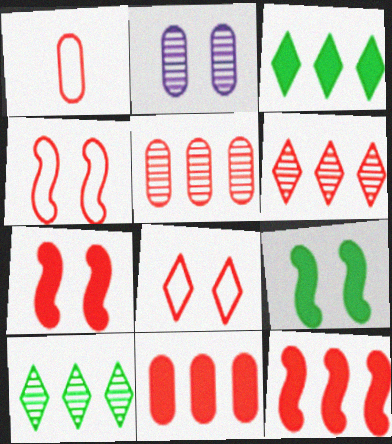[[1, 6, 7], 
[2, 8, 9]]